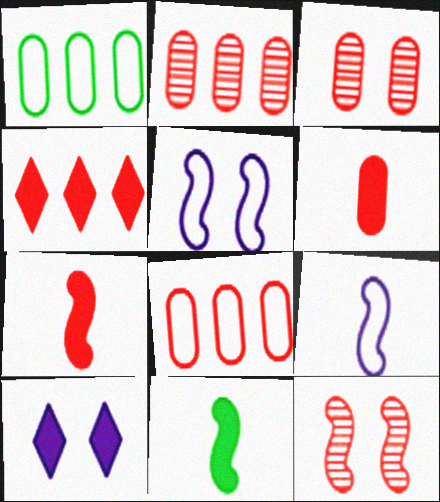[[3, 6, 8]]